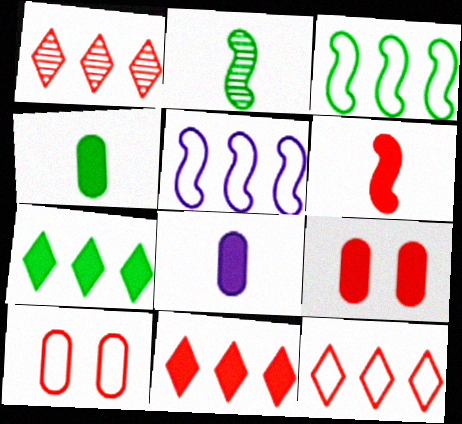[[1, 6, 10], 
[1, 11, 12], 
[6, 9, 11]]